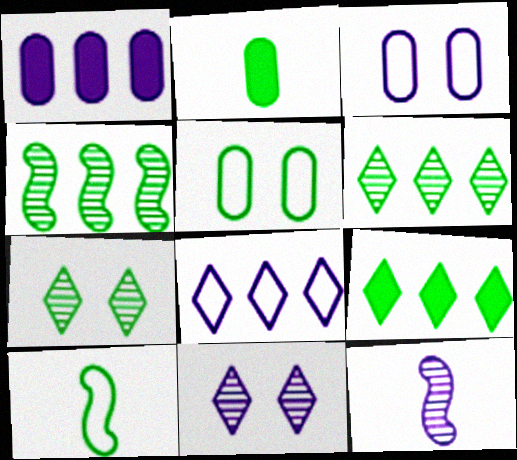[]